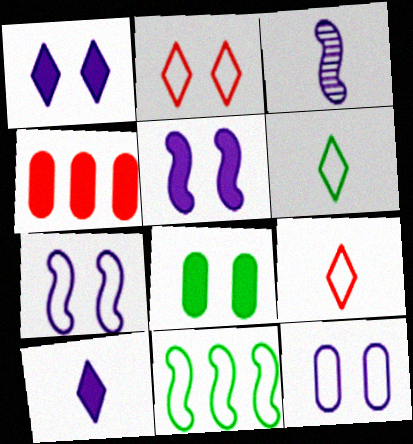[[9, 11, 12]]